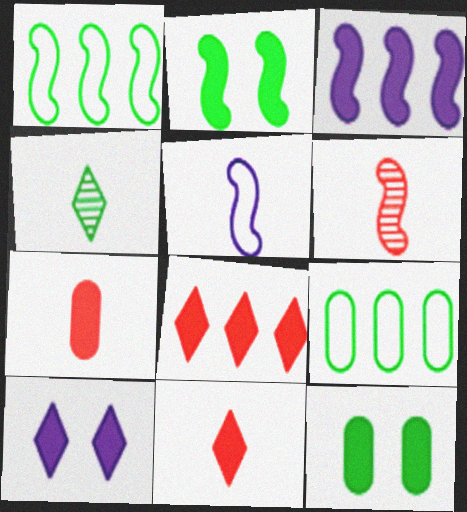[[1, 4, 12], 
[2, 4, 9], 
[3, 11, 12], 
[4, 5, 7], 
[6, 9, 10]]